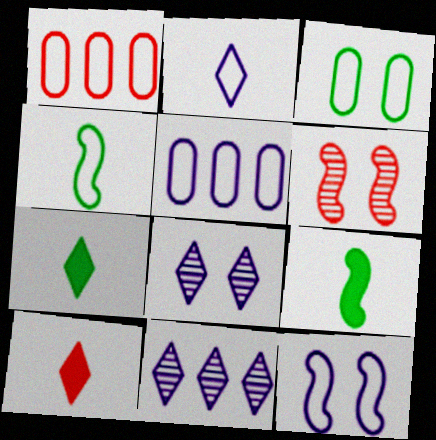[[1, 6, 10], 
[1, 8, 9], 
[2, 5, 12], 
[5, 6, 7]]